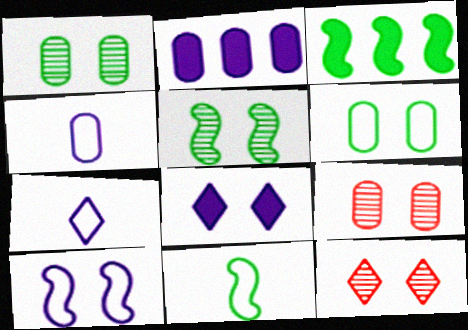[[2, 11, 12], 
[3, 4, 12], 
[3, 5, 11], 
[3, 7, 9]]